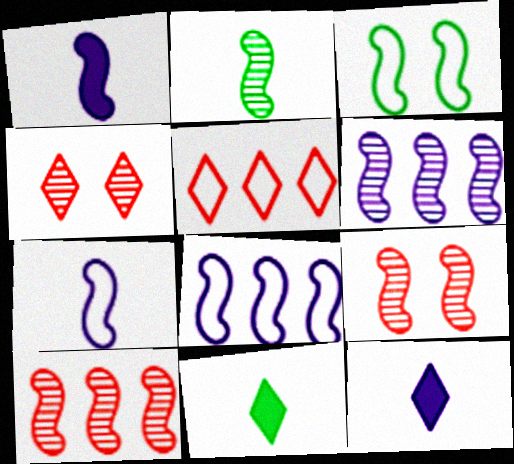[[1, 3, 10], 
[2, 6, 9]]